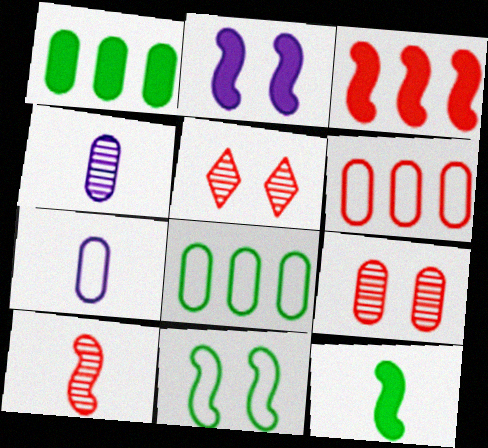[[1, 7, 9], 
[2, 3, 12]]